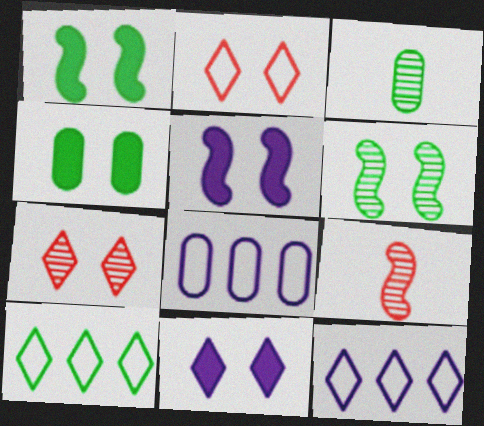[[1, 3, 10], 
[4, 9, 12]]